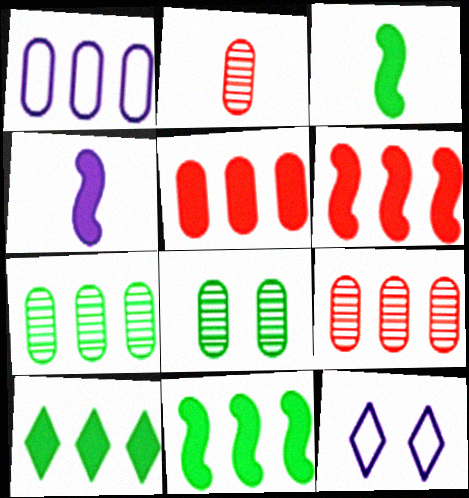[[1, 5, 7], 
[2, 11, 12], 
[3, 9, 12]]